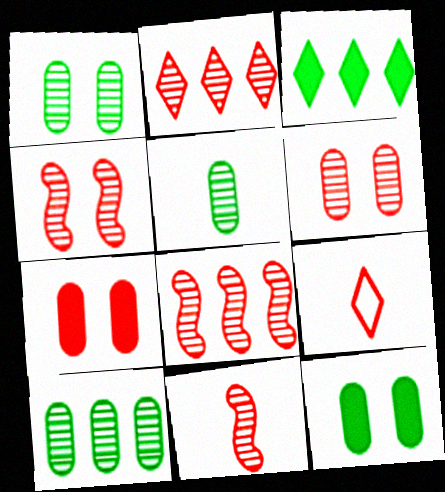[[1, 5, 10], 
[2, 6, 11], 
[4, 8, 11], 
[7, 8, 9]]